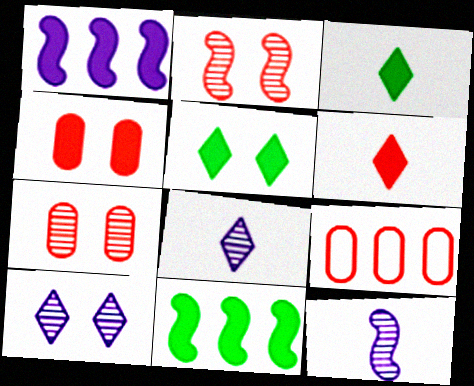[[1, 3, 4], 
[2, 6, 9], 
[5, 9, 12]]